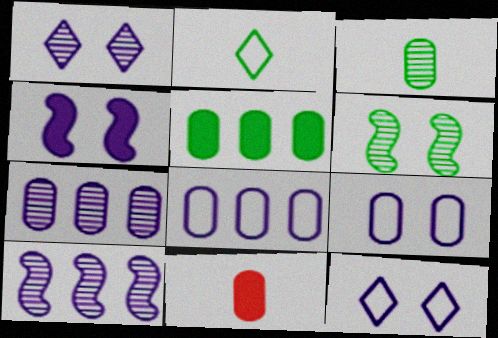[[1, 4, 9], 
[2, 5, 6]]